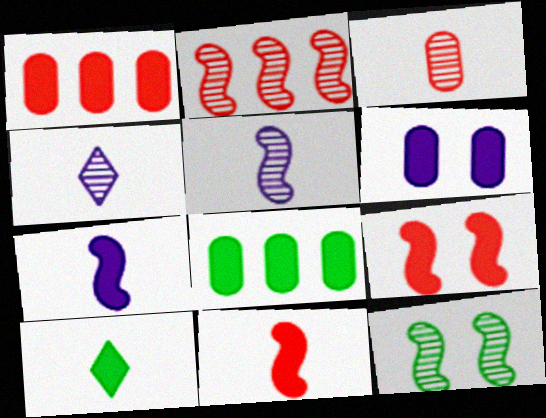[[2, 5, 12]]